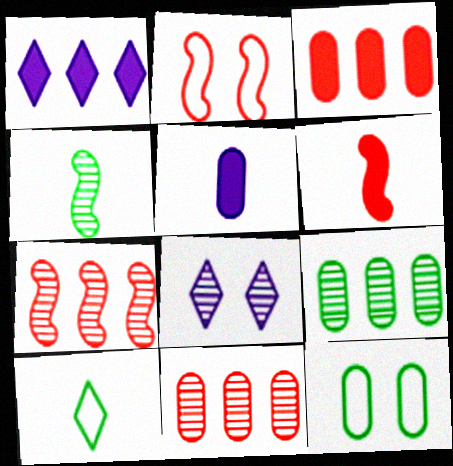[[2, 6, 7], 
[4, 8, 11], 
[5, 11, 12]]